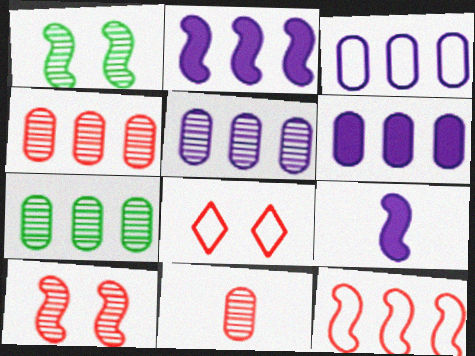[[1, 9, 12], 
[3, 5, 6], 
[4, 5, 7], 
[7, 8, 9]]